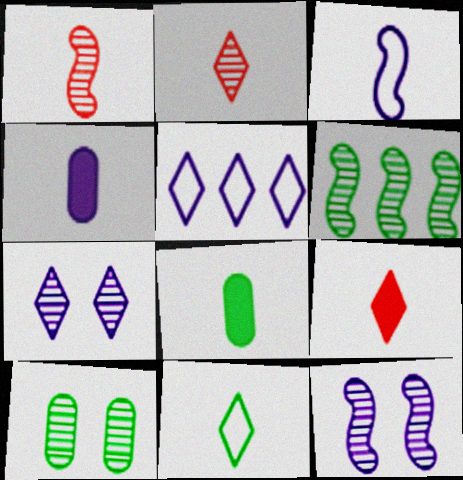[[1, 4, 11], 
[1, 6, 12], 
[2, 3, 8], 
[4, 5, 12]]